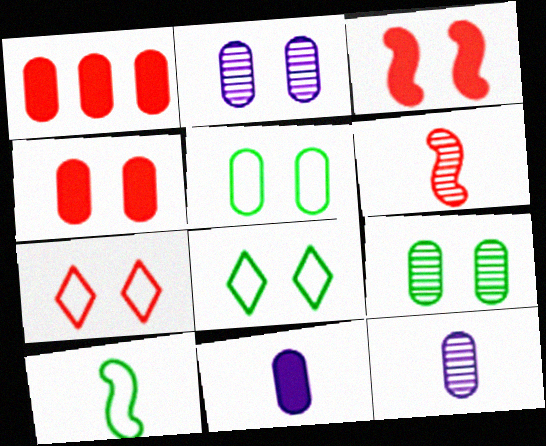[[1, 5, 12], 
[1, 6, 7], 
[2, 3, 8], 
[2, 4, 5]]